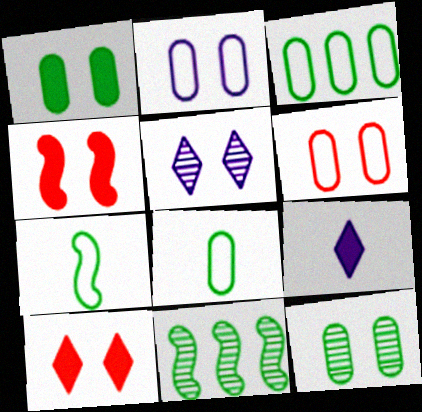[[6, 9, 11]]